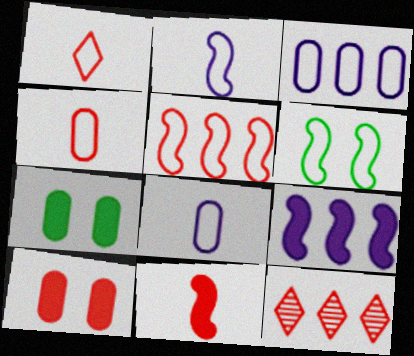[[1, 3, 6], 
[2, 5, 6], 
[2, 7, 12]]